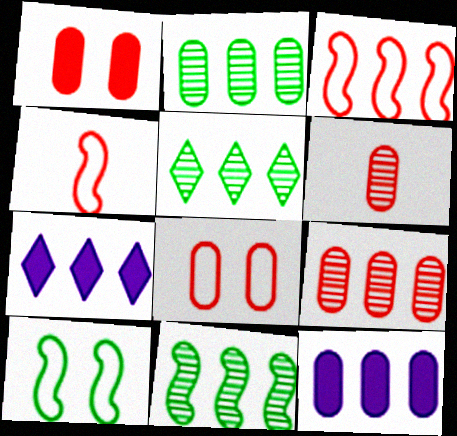[[2, 3, 7], 
[2, 5, 11], 
[3, 5, 12], 
[6, 7, 10]]